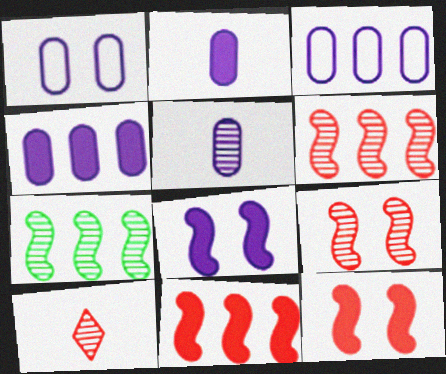[[1, 4, 5]]